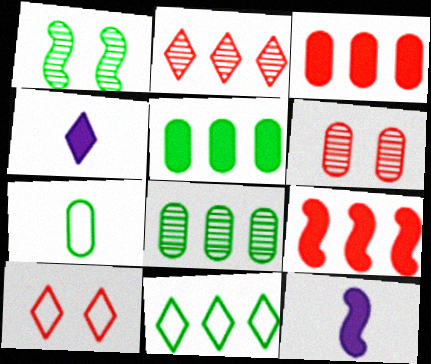[[6, 11, 12], 
[8, 10, 12]]